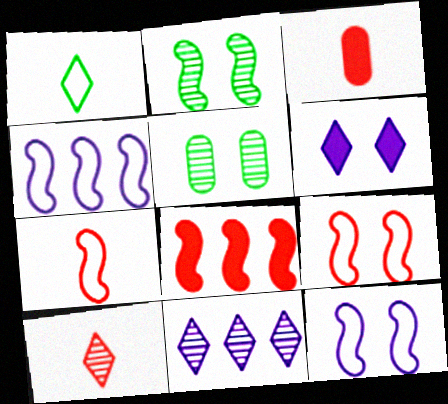[[3, 7, 10], 
[5, 6, 9]]